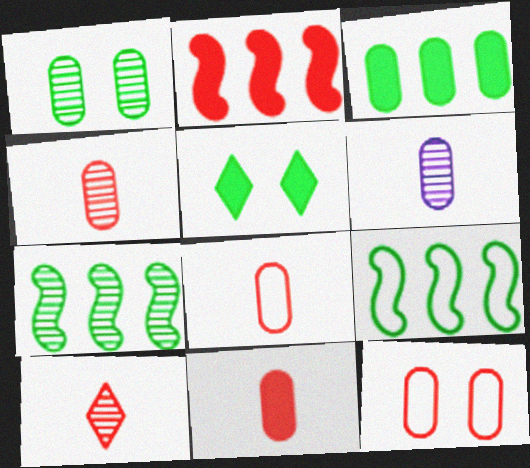[[2, 10, 12], 
[3, 6, 12], 
[4, 8, 11]]